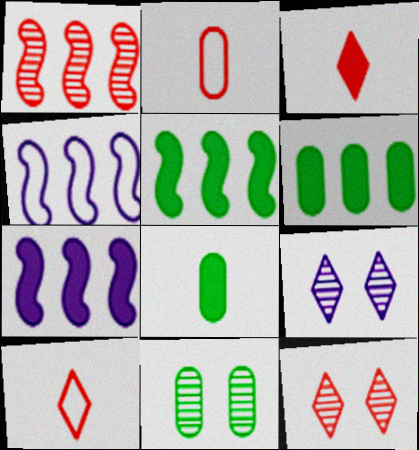[[1, 4, 5], 
[2, 5, 9], 
[3, 4, 11], 
[4, 8, 12], 
[7, 10, 11]]